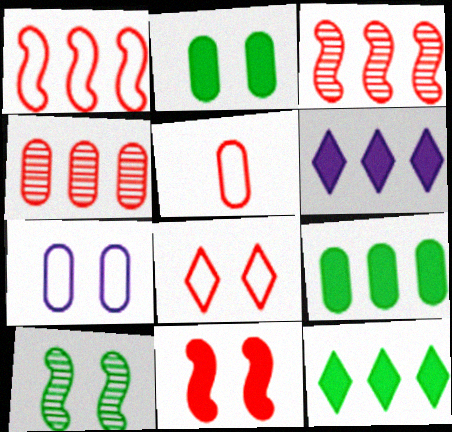[[1, 5, 8], 
[5, 6, 10]]